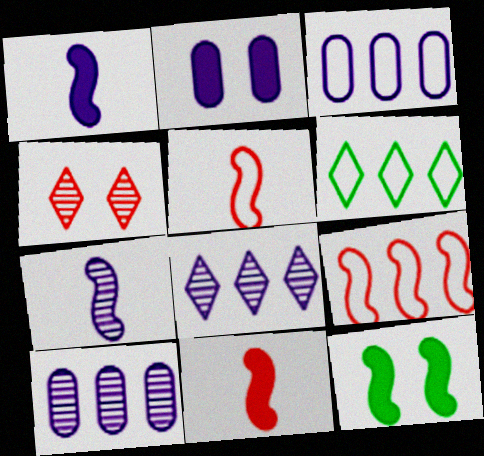[[3, 6, 9], 
[7, 9, 12]]